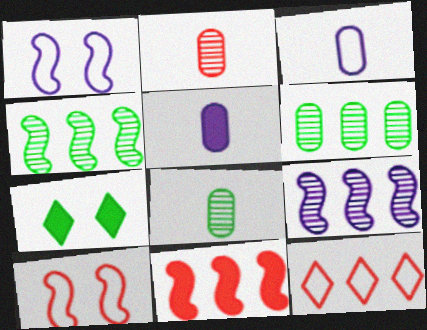[[5, 7, 11]]